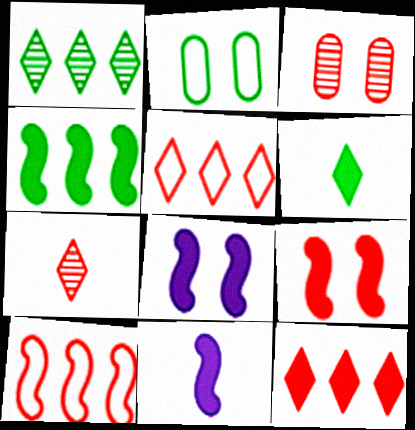[[4, 9, 11]]